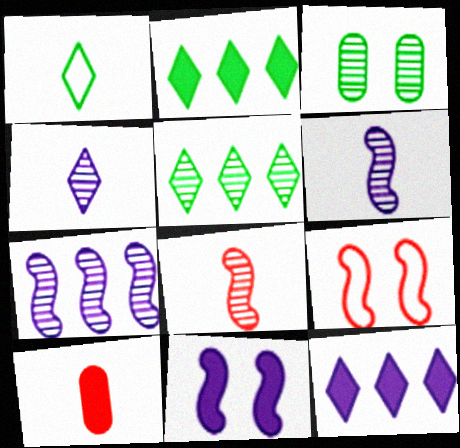[[1, 6, 10], 
[2, 10, 11]]